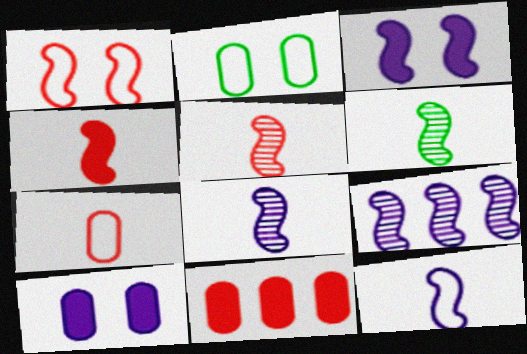[[3, 9, 12], 
[4, 6, 12], 
[5, 6, 8]]